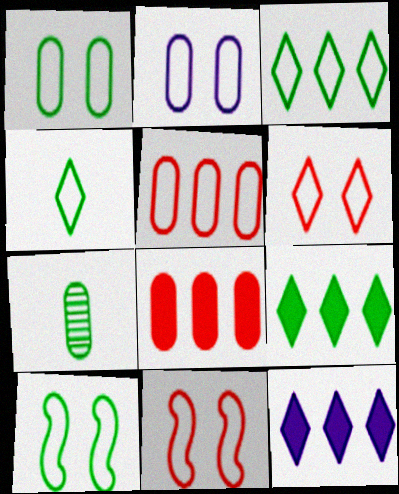[[2, 6, 10], 
[2, 7, 8], 
[7, 9, 10], 
[7, 11, 12]]